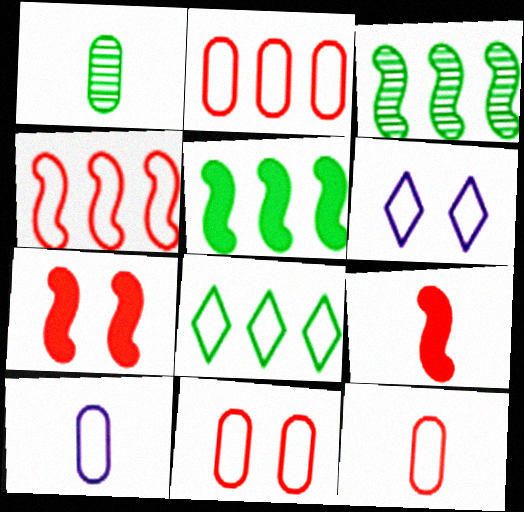[[2, 11, 12]]